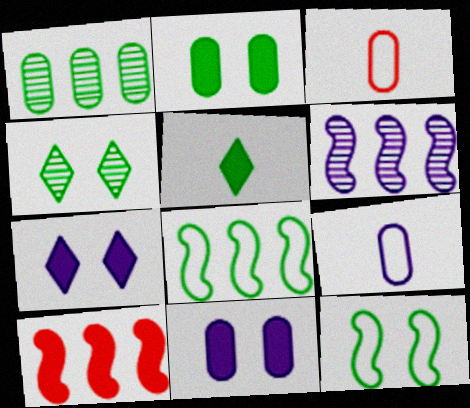[[1, 3, 11], 
[1, 5, 12], 
[2, 4, 12], 
[4, 9, 10], 
[5, 10, 11], 
[6, 7, 9], 
[6, 8, 10]]